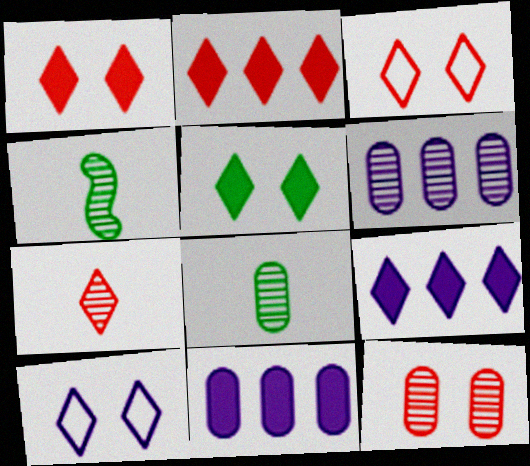[[2, 3, 7], 
[3, 4, 11], 
[6, 8, 12]]